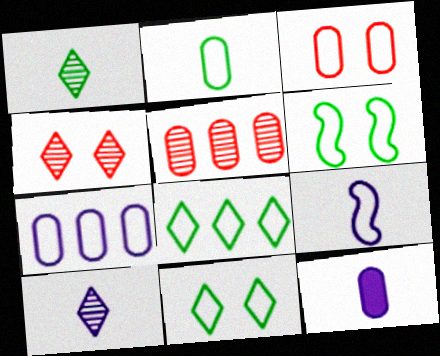[[2, 3, 7], 
[2, 6, 8], 
[3, 8, 9], 
[9, 10, 12]]